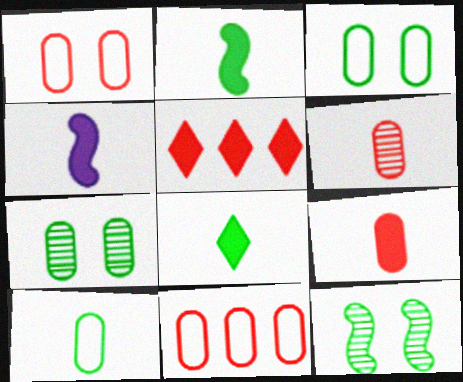[[4, 8, 9]]